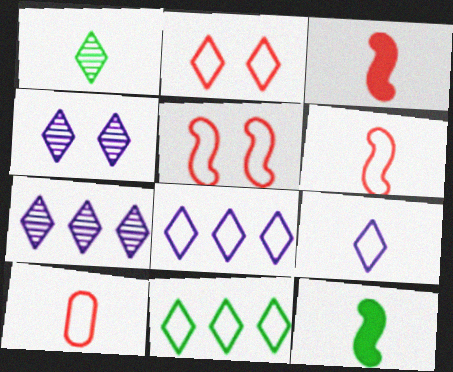[[2, 9, 11]]